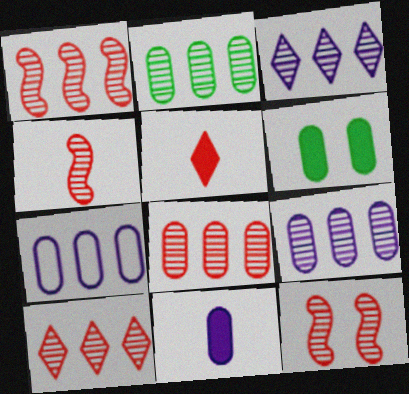[[1, 2, 3], 
[1, 4, 12], 
[1, 8, 10], 
[2, 8, 9]]